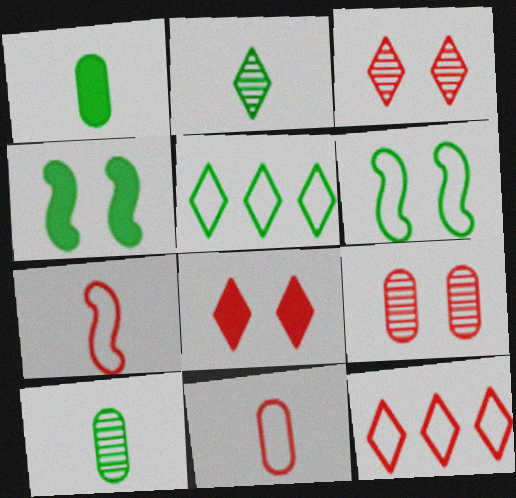[[4, 5, 10]]